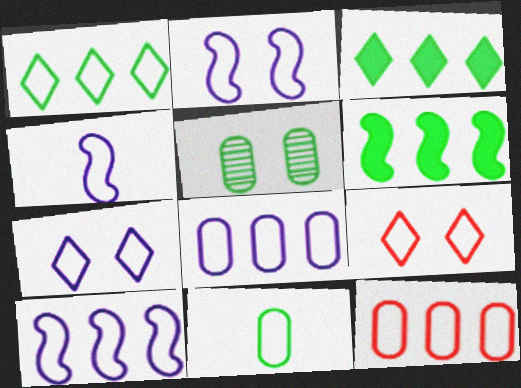[[1, 10, 12], 
[2, 4, 10], 
[4, 7, 8], 
[9, 10, 11]]